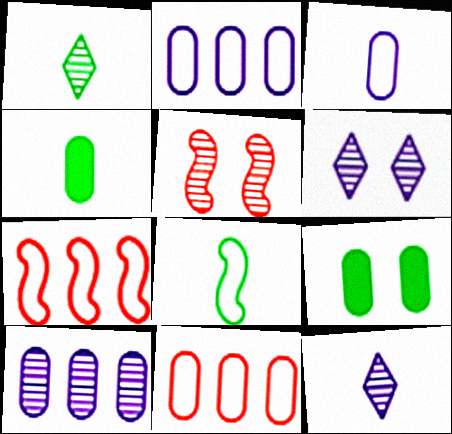[[1, 4, 8], 
[1, 5, 10], 
[4, 6, 7], 
[7, 9, 12]]